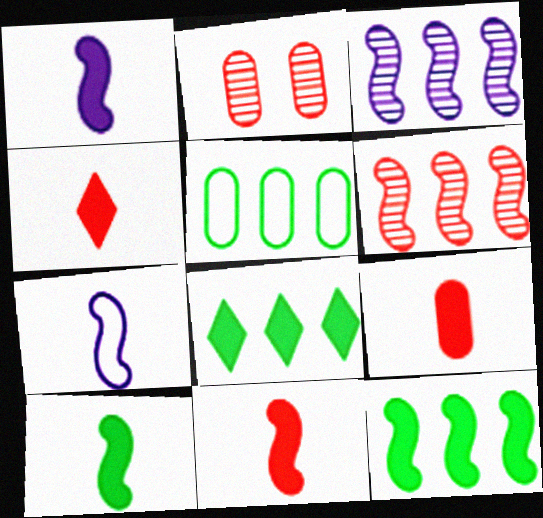[[1, 10, 11], 
[2, 7, 8], 
[4, 9, 11]]